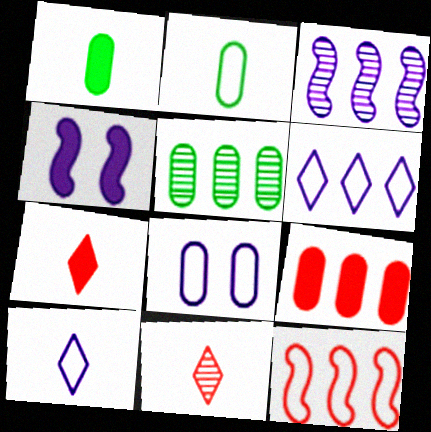[]